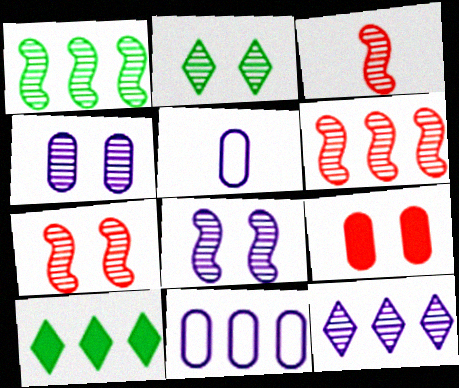[[1, 3, 8], 
[2, 4, 7], 
[3, 6, 7], 
[5, 7, 10], 
[6, 10, 11]]